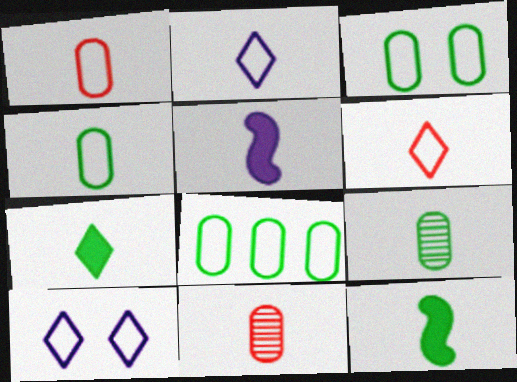[[2, 11, 12], 
[3, 4, 8], 
[5, 6, 9]]